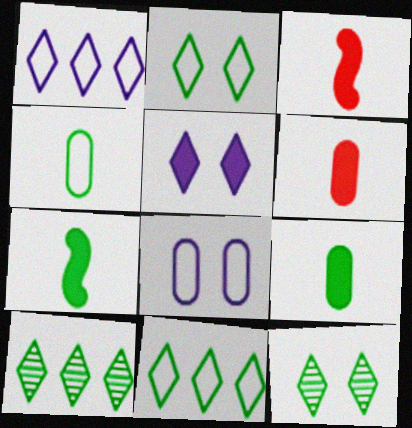[[3, 8, 10]]